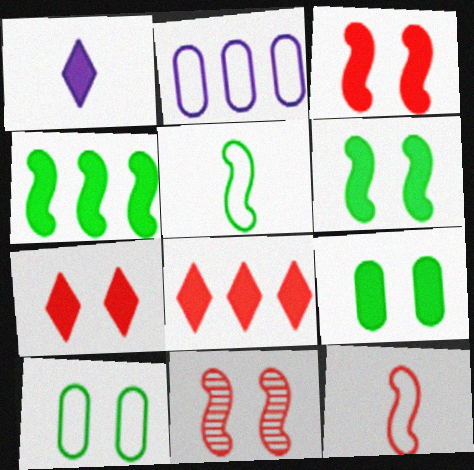[]